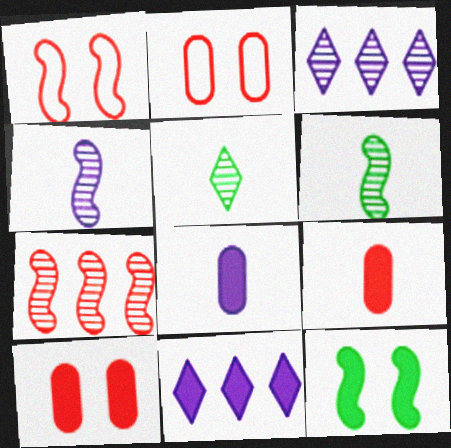[[2, 6, 11], 
[9, 11, 12]]